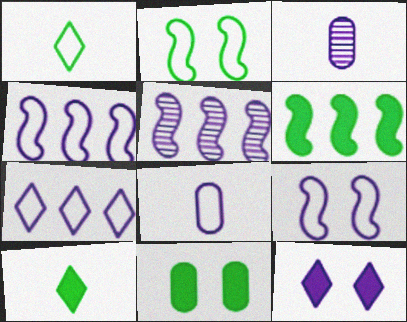[[3, 4, 12], 
[5, 8, 12], 
[6, 10, 11], 
[7, 8, 9]]